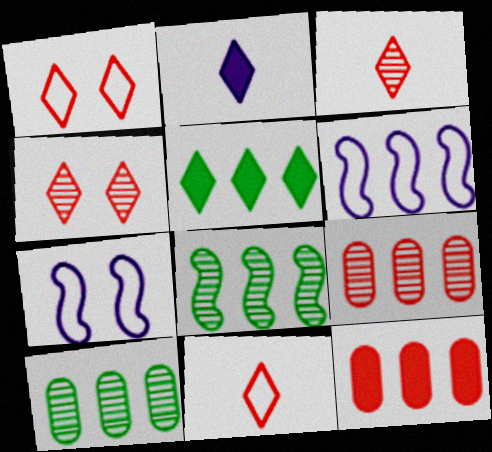[[5, 6, 9]]